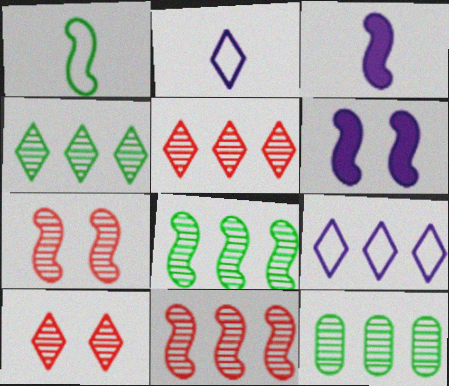[[1, 6, 11], 
[4, 8, 12]]